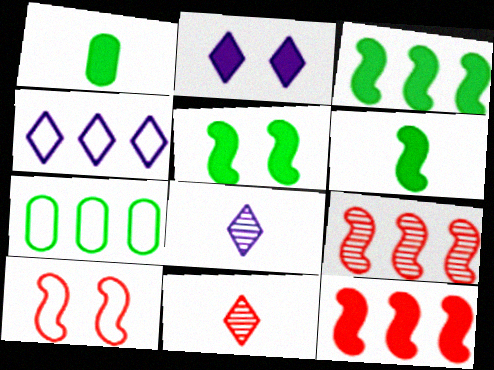[[1, 2, 12], 
[2, 4, 8], 
[3, 5, 6]]